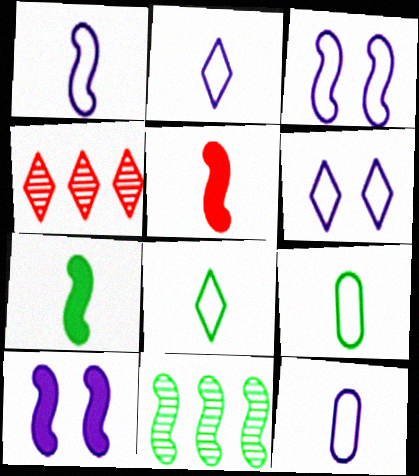[[1, 2, 12], 
[3, 5, 11], 
[4, 9, 10]]